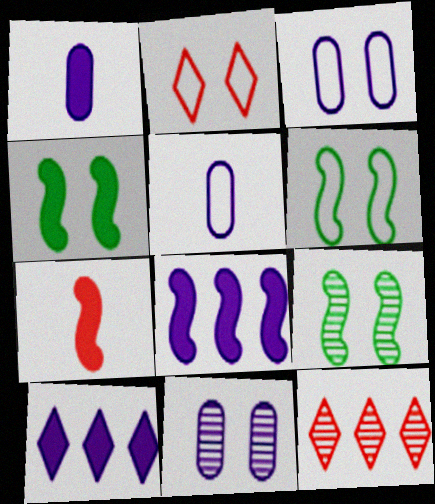[[1, 6, 12], 
[2, 3, 6], 
[2, 4, 11], 
[4, 5, 12], 
[4, 6, 9], 
[4, 7, 8]]